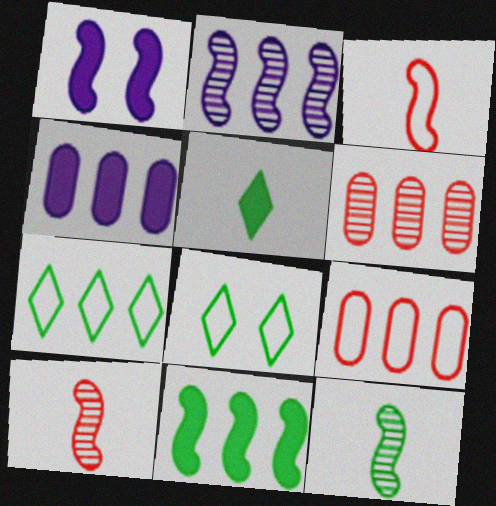[[4, 8, 10]]